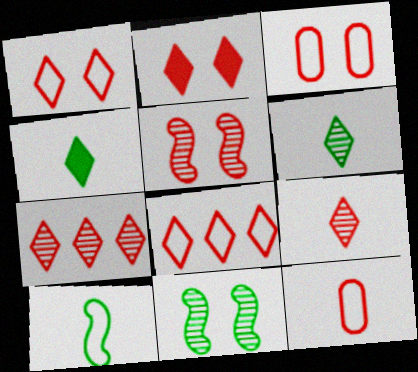[[2, 3, 5], 
[2, 8, 9]]